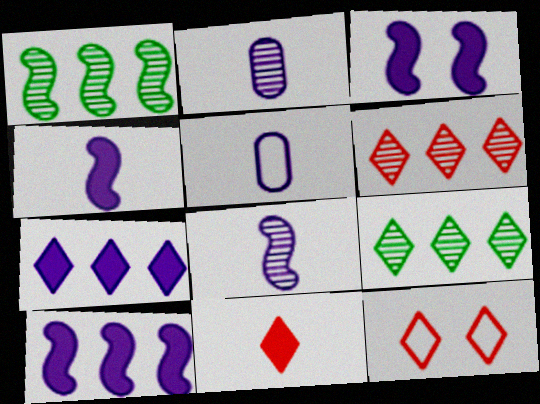[[3, 4, 10], 
[6, 11, 12]]